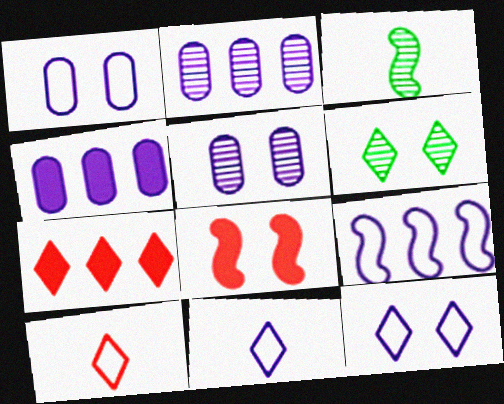[[1, 3, 7], 
[1, 6, 8], 
[1, 9, 11], 
[3, 8, 9], 
[6, 7, 11]]